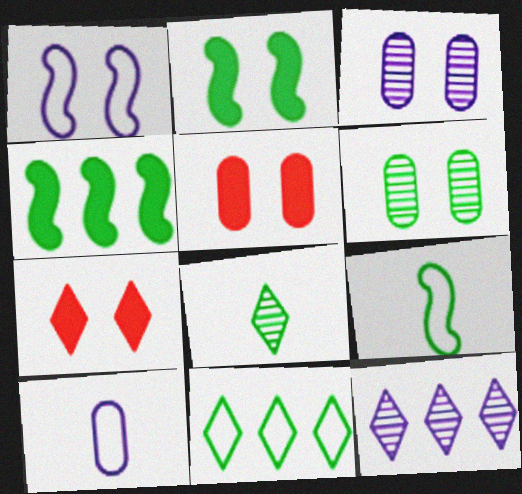[[1, 6, 7], 
[5, 9, 12]]